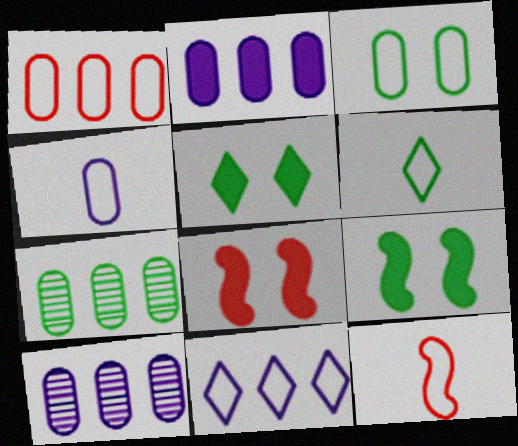[[1, 2, 7], 
[1, 3, 4], 
[3, 11, 12], 
[4, 6, 12], 
[5, 10, 12], 
[6, 7, 9], 
[6, 8, 10]]